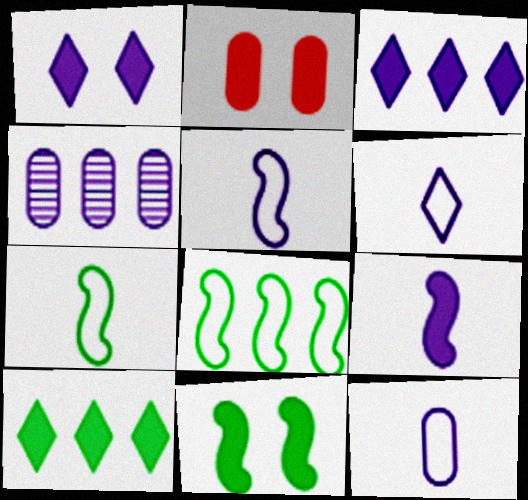[[1, 2, 11], 
[1, 4, 5], 
[2, 9, 10], 
[5, 6, 12]]